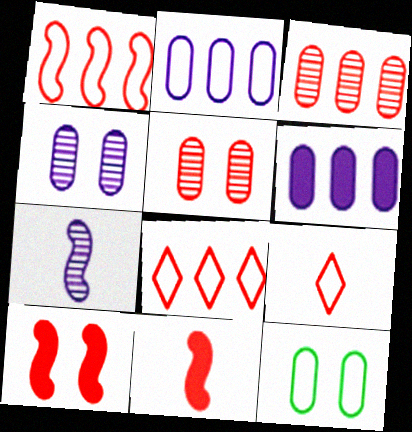[[3, 9, 10], 
[5, 8, 11]]